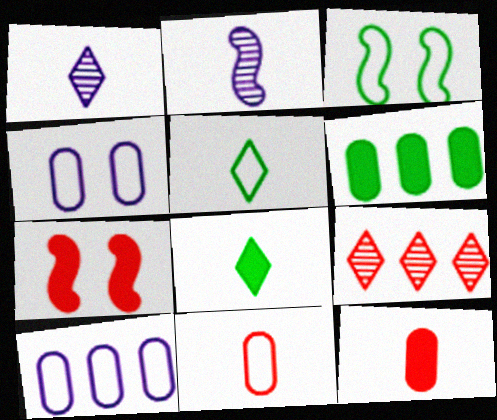[[2, 5, 12], 
[2, 8, 11], 
[7, 9, 11]]